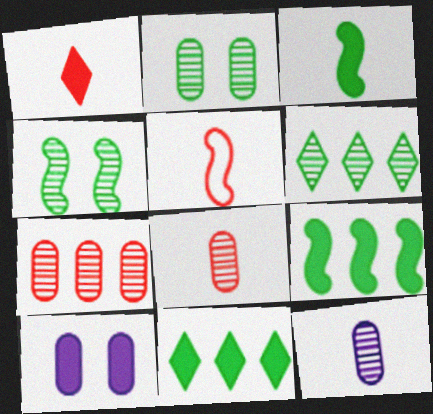[[1, 5, 8], 
[1, 9, 10], 
[2, 7, 12], 
[5, 6, 10]]